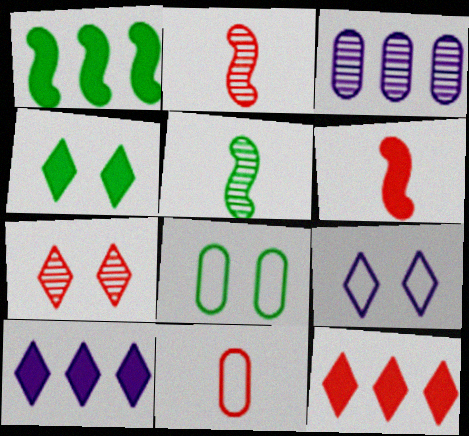[[2, 8, 10], 
[3, 5, 7], 
[4, 7, 9]]